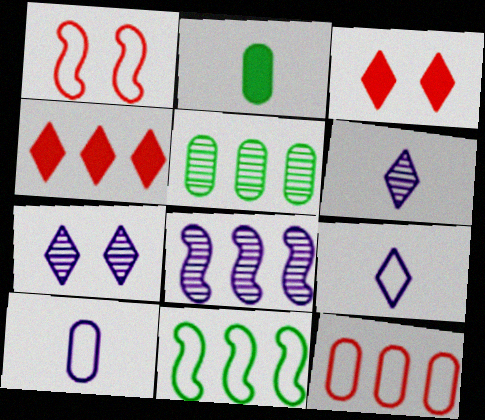[]